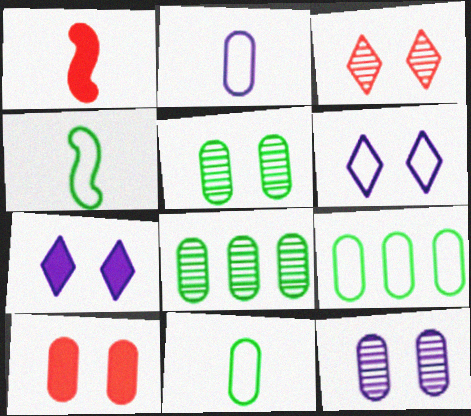[[1, 6, 8], 
[2, 8, 10]]